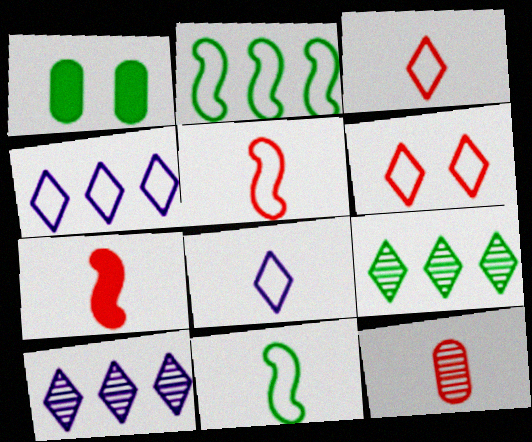[[1, 5, 10], 
[1, 9, 11], 
[3, 7, 12]]